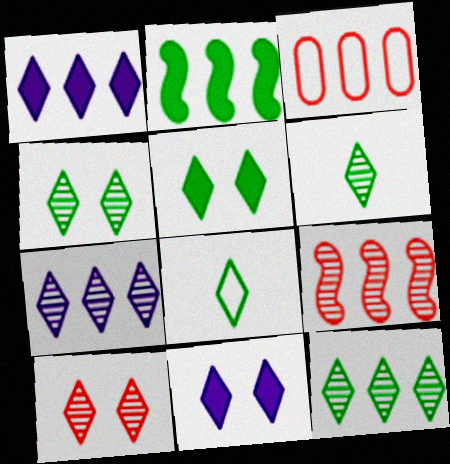[[1, 8, 10], 
[2, 3, 7], 
[4, 6, 12], 
[5, 8, 12], 
[6, 7, 10]]